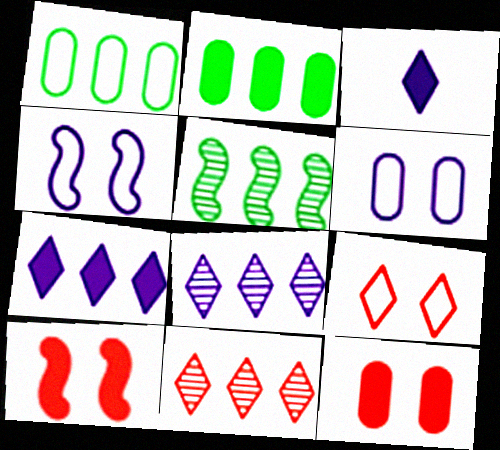[[2, 3, 10]]